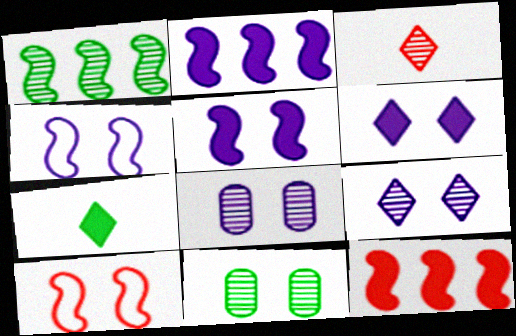[[1, 3, 8], 
[4, 6, 8], 
[6, 10, 11]]